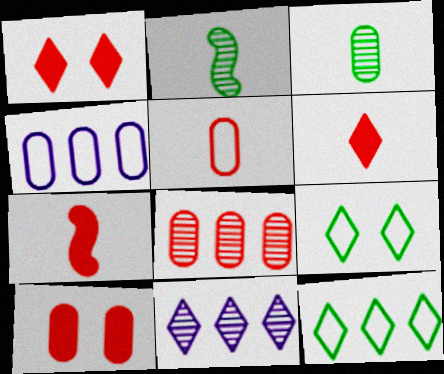[[1, 2, 4], 
[3, 4, 10], 
[5, 8, 10], 
[6, 9, 11]]